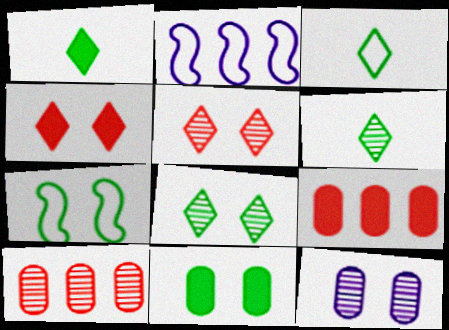[[1, 3, 6], 
[4, 7, 12], 
[7, 8, 11]]